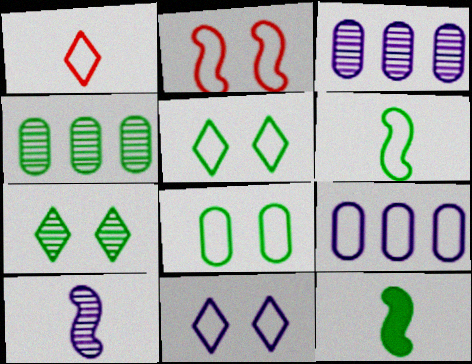[[2, 8, 11], 
[4, 5, 12]]